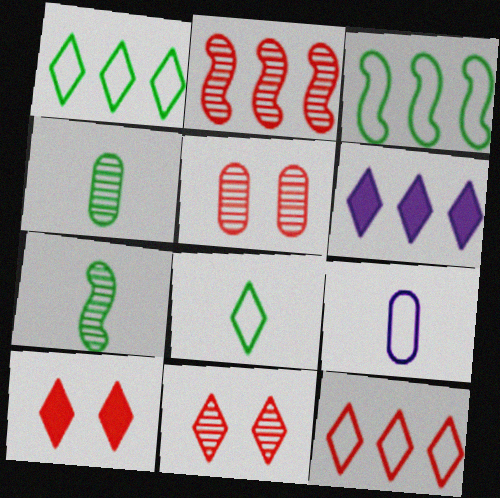[[6, 8, 11]]